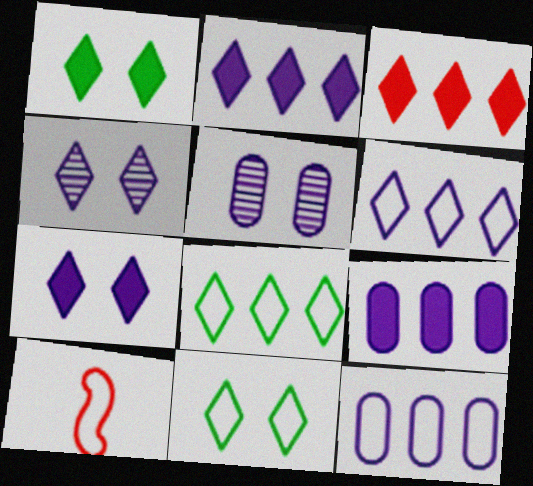[[10, 11, 12]]